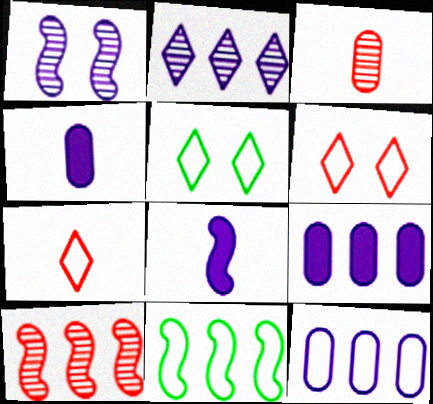[[4, 5, 10]]